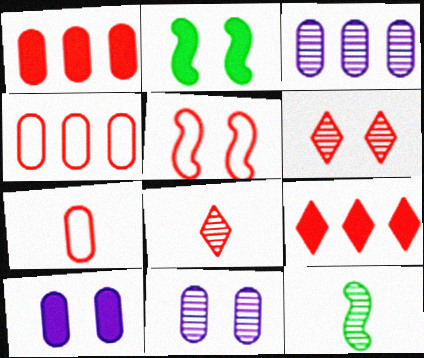[[1, 5, 8], 
[3, 6, 12]]